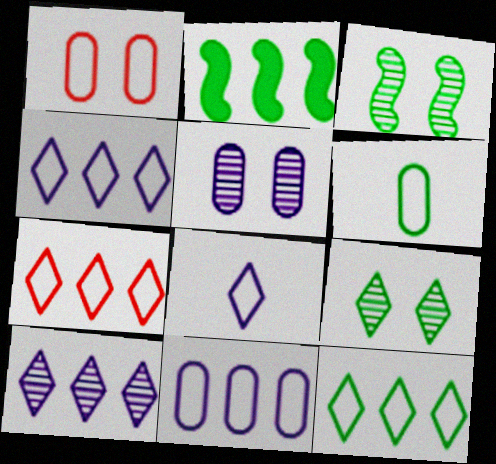[[1, 6, 11], 
[2, 6, 9], 
[4, 7, 12]]